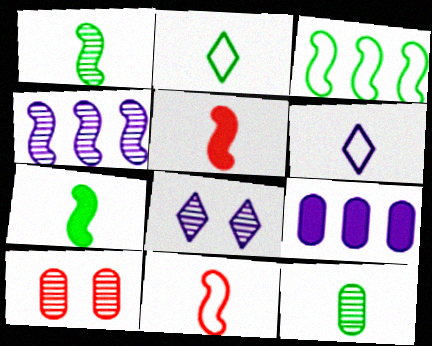[[2, 7, 12], 
[5, 6, 12]]